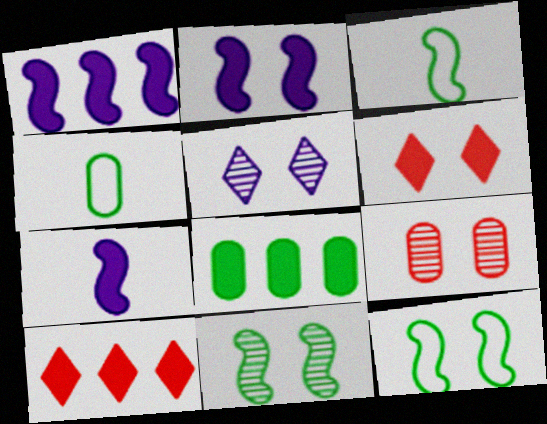[[1, 2, 7], 
[1, 8, 10], 
[5, 9, 11], 
[6, 7, 8]]